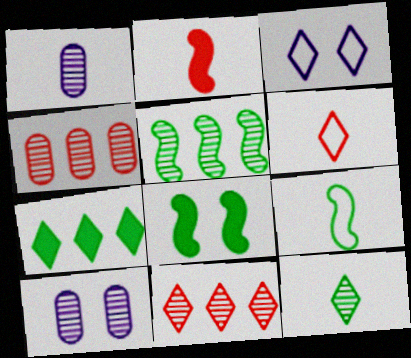[[5, 8, 9]]